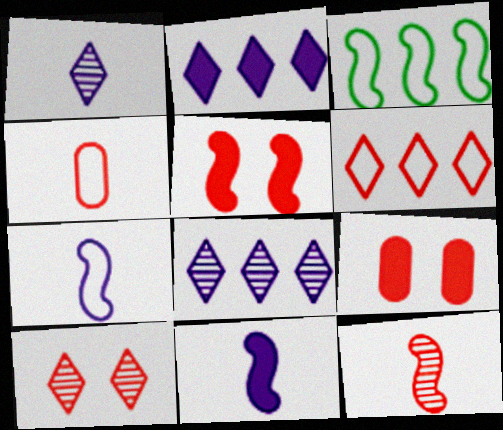[[1, 3, 9], 
[6, 9, 12]]